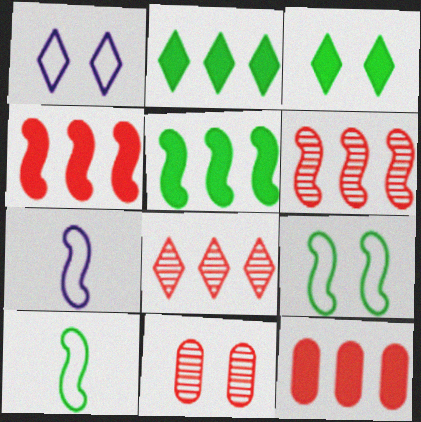[[2, 7, 11]]